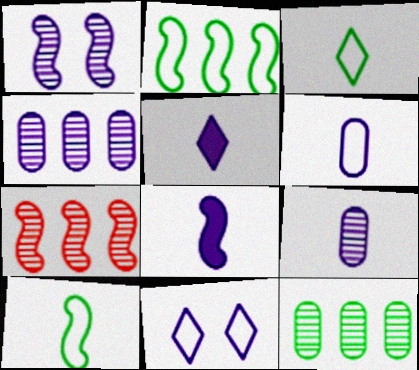[[4, 8, 11]]